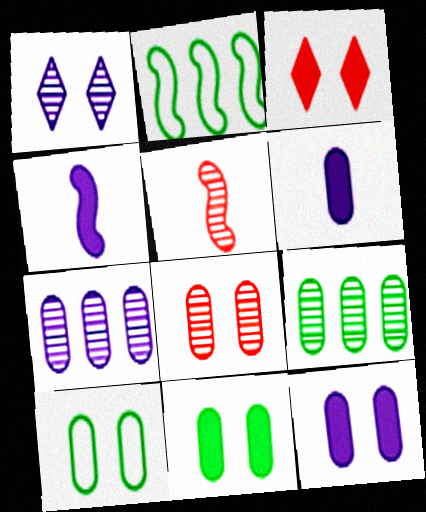[[1, 5, 9], 
[8, 10, 12]]